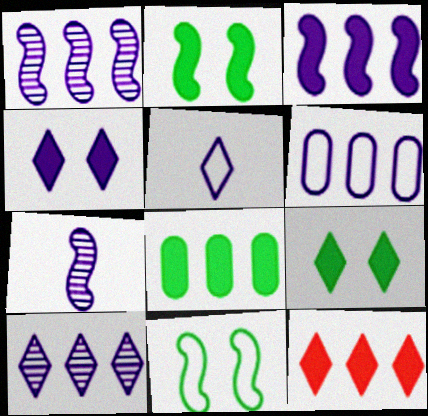[[3, 6, 10], 
[3, 8, 12], 
[4, 5, 10], 
[4, 6, 7]]